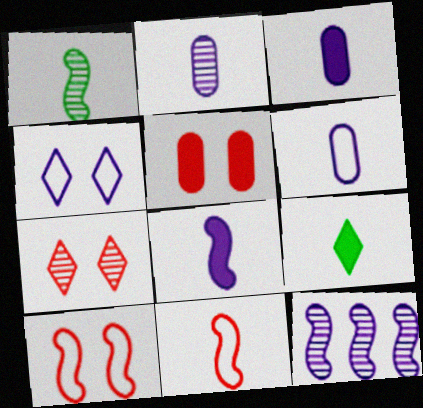[[1, 8, 11], 
[2, 3, 6], 
[2, 9, 11], 
[3, 4, 12], 
[5, 7, 10]]